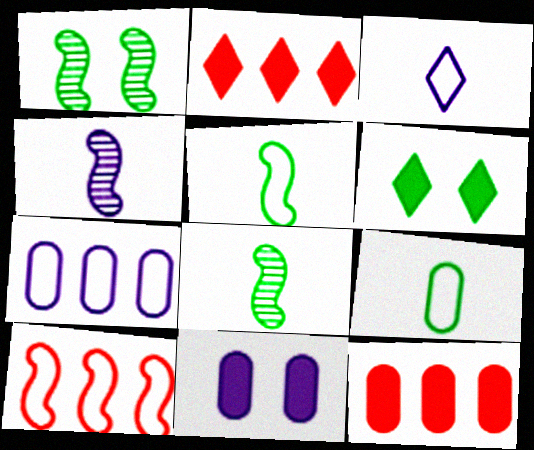[[1, 3, 12]]